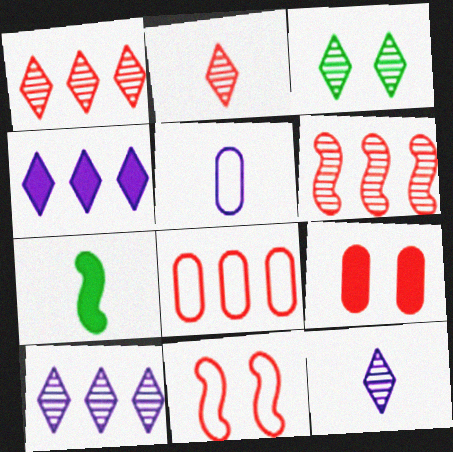[[1, 3, 12], 
[2, 3, 10], 
[2, 5, 7], 
[4, 7, 9]]